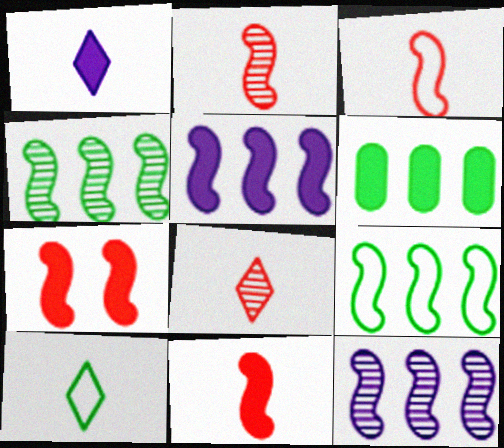[[1, 6, 7], 
[1, 8, 10], 
[2, 3, 11]]